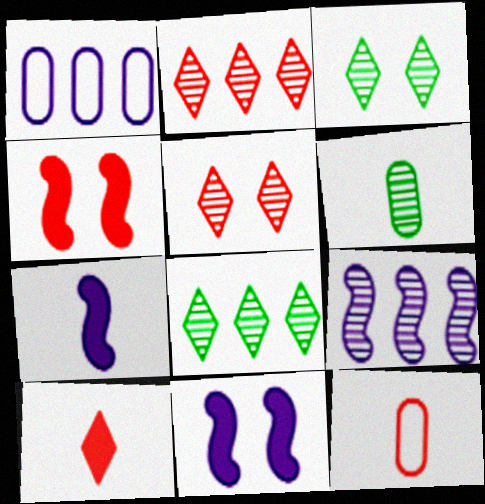[[2, 4, 12], 
[5, 6, 9], 
[8, 11, 12]]